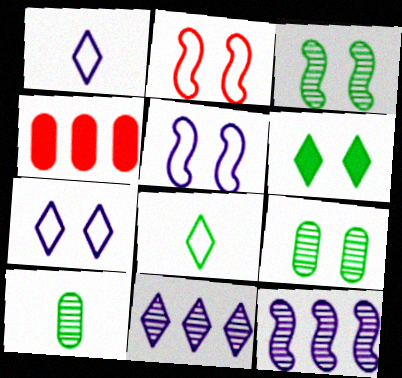[[1, 3, 4]]